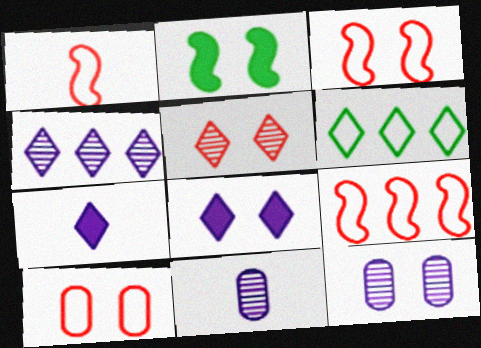[[1, 3, 9], 
[5, 6, 7]]